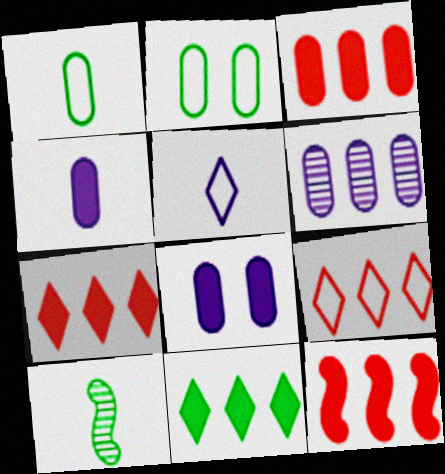[[2, 10, 11], 
[3, 7, 12], 
[8, 9, 10]]